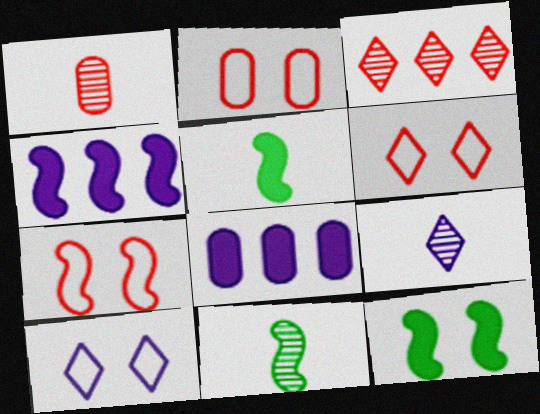[[1, 9, 11], 
[2, 6, 7], 
[4, 7, 11], 
[6, 8, 11]]